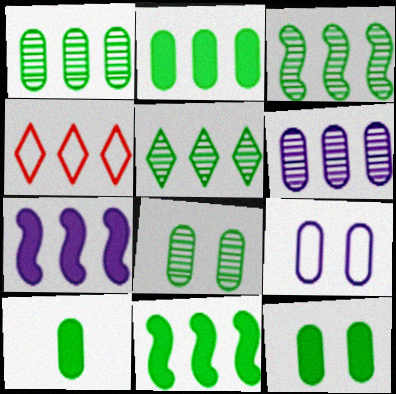[[1, 3, 5], 
[1, 4, 7], 
[2, 10, 12], 
[4, 6, 11]]